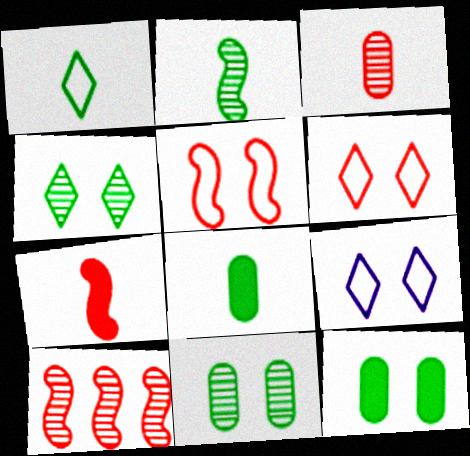[[1, 2, 8], 
[5, 7, 10], 
[8, 9, 10]]